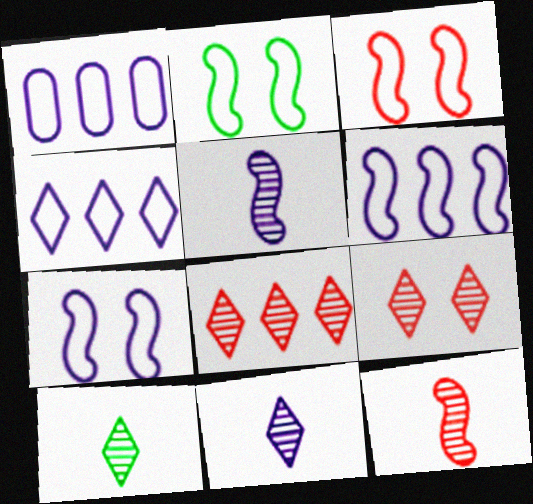[[1, 4, 6], 
[2, 3, 7]]